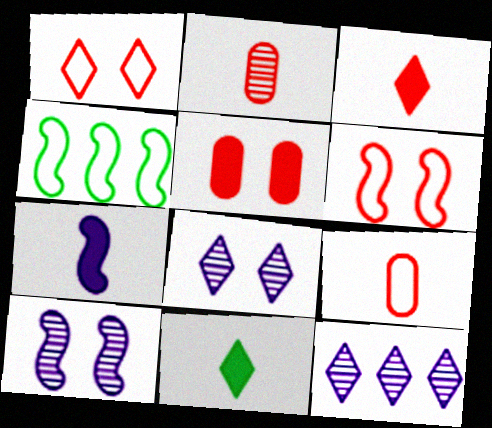[[1, 11, 12]]